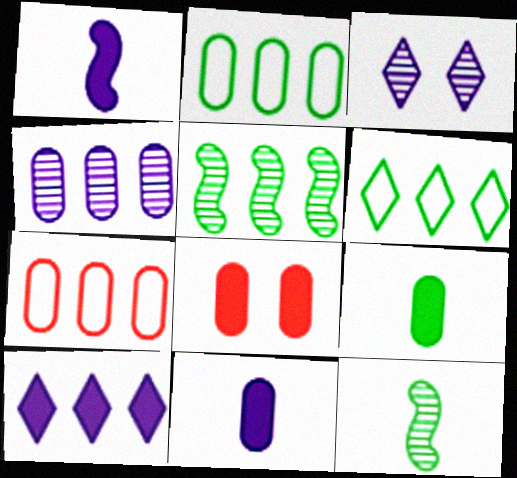[[5, 7, 10]]